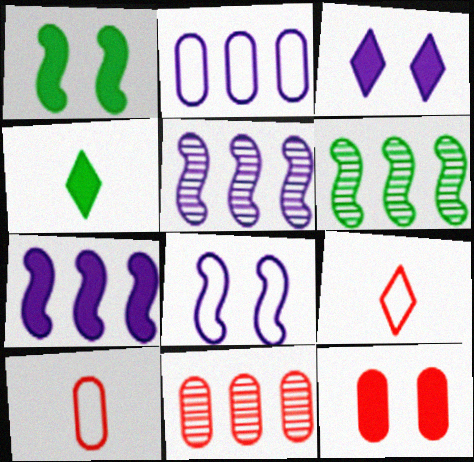[[1, 3, 12], 
[3, 6, 10], 
[4, 7, 12], 
[4, 8, 11], 
[10, 11, 12]]